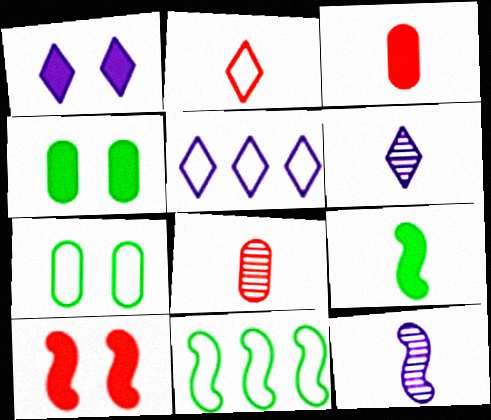[[1, 4, 10], 
[1, 5, 6], 
[1, 8, 11], 
[10, 11, 12]]